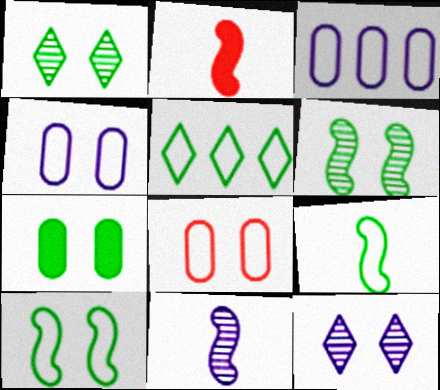[[1, 2, 3], 
[1, 7, 10], 
[2, 9, 11]]